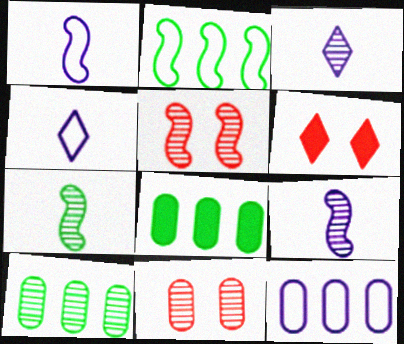[[1, 6, 10], 
[3, 5, 10], 
[4, 5, 8], 
[6, 7, 12]]